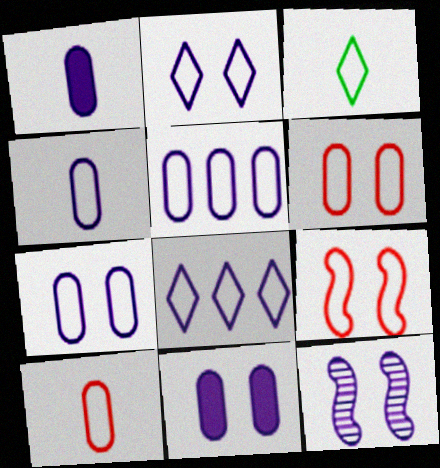[[1, 8, 12], 
[2, 11, 12], 
[3, 5, 9], 
[4, 5, 7]]